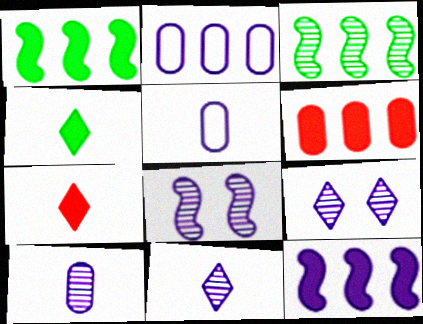[[5, 9, 12]]